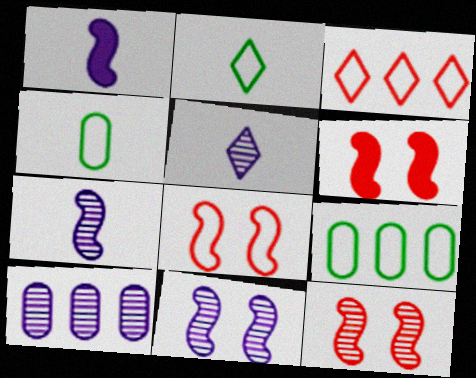[[2, 6, 10], 
[5, 6, 9], 
[5, 10, 11], 
[6, 8, 12]]